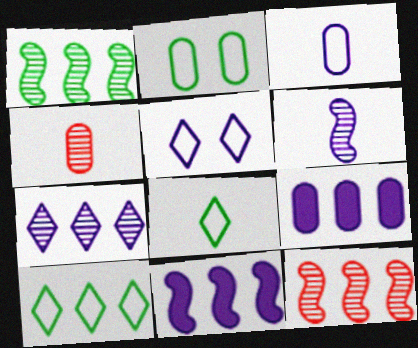[[2, 4, 9], 
[5, 6, 9], 
[9, 10, 12]]